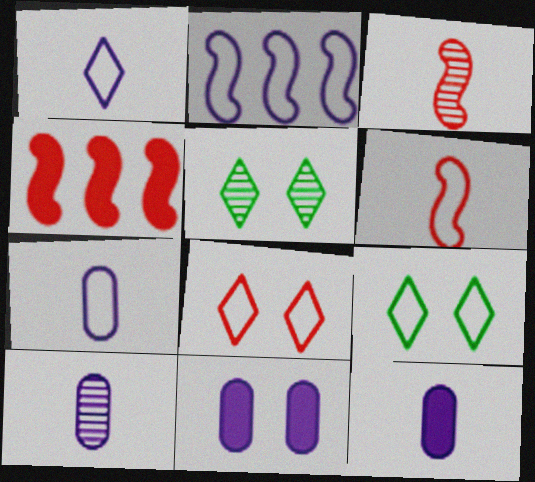[[4, 5, 7], 
[4, 9, 10], 
[7, 10, 12]]